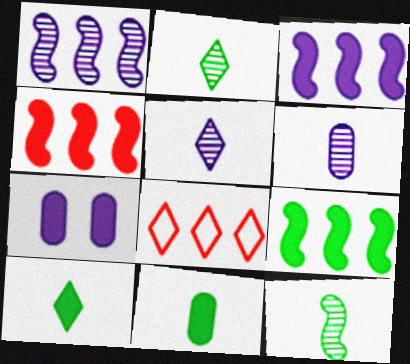[[3, 4, 9], 
[4, 7, 10], 
[7, 8, 12]]